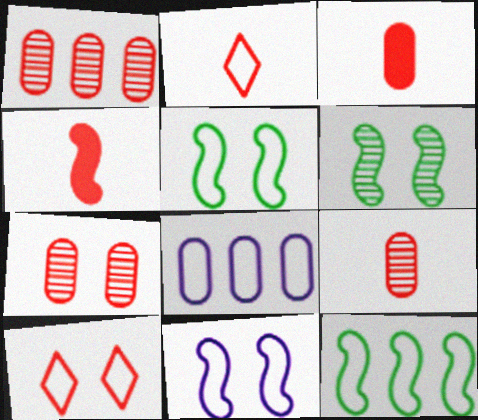[[1, 4, 10], 
[1, 7, 9], 
[2, 4, 9], 
[2, 5, 8]]